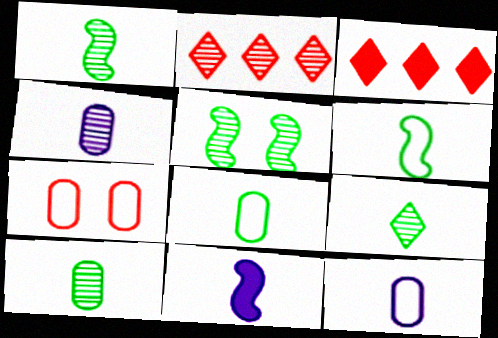[[1, 9, 10], 
[2, 4, 5], 
[3, 5, 12]]